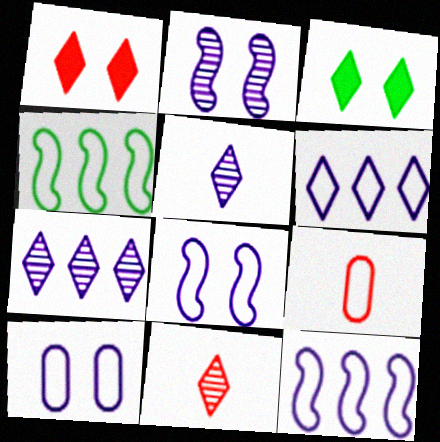[[3, 6, 11]]